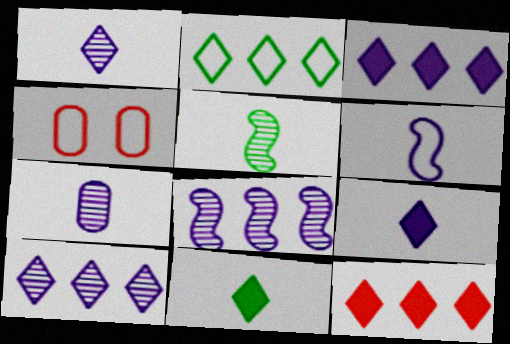[[2, 4, 6], 
[2, 10, 12], 
[3, 4, 5], 
[4, 8, 11], 
[6, 7, 9]]